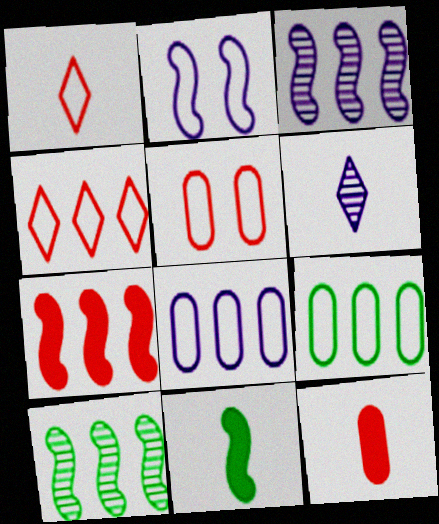[[1, 2, 9]]